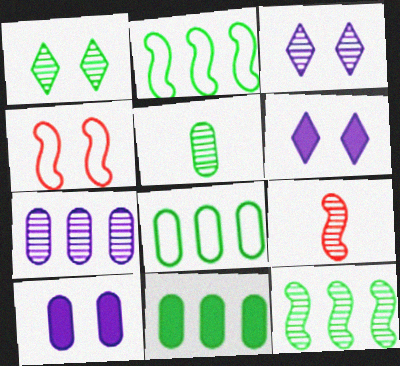[[1, 4, 10], 
[1, 5, 12], 
[1, 7, 9], 
[6, 8, 9]]